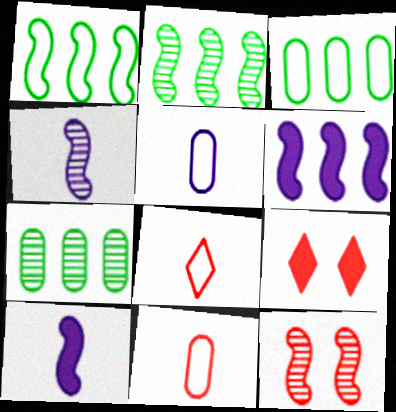[[1, 10, 12], 
[2, 4, 12], 
[2, 5, 9], 
[3, 4, 9]]